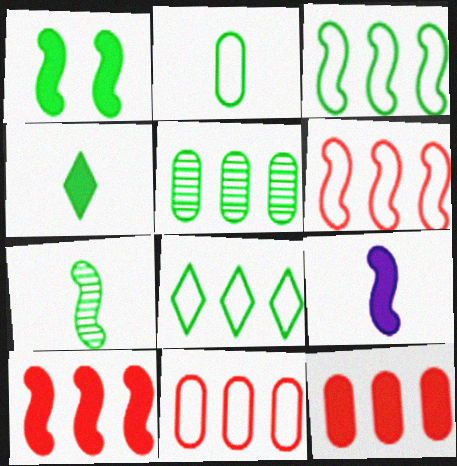[[1, 3, 7], 
[1, 9, 10], 
[2, 4, 7]]